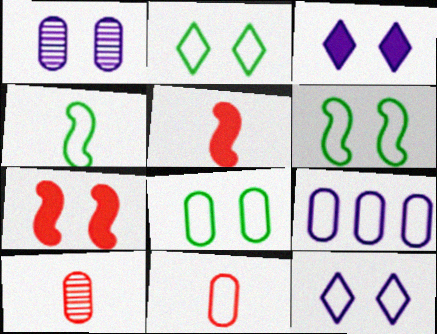[[1, 2, 7], 
[2, 6, 8], 
[8, 9, 11]]